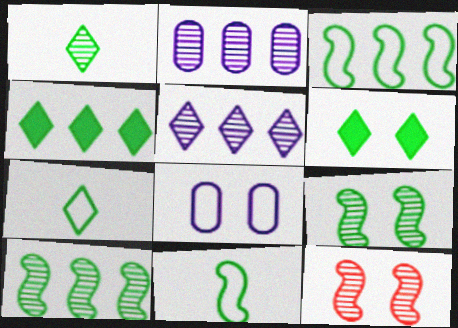[[1, 2, 12], 
[6, 8, 12]]